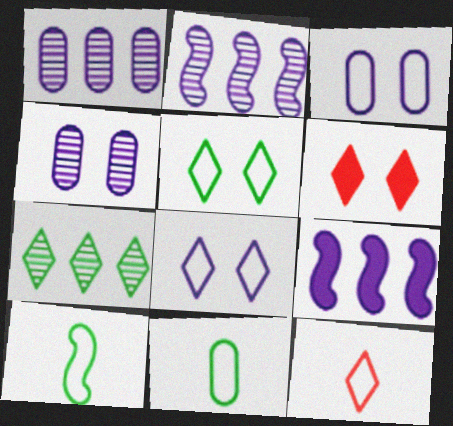[[1, 6, 10], 
[2, 6, 11]]